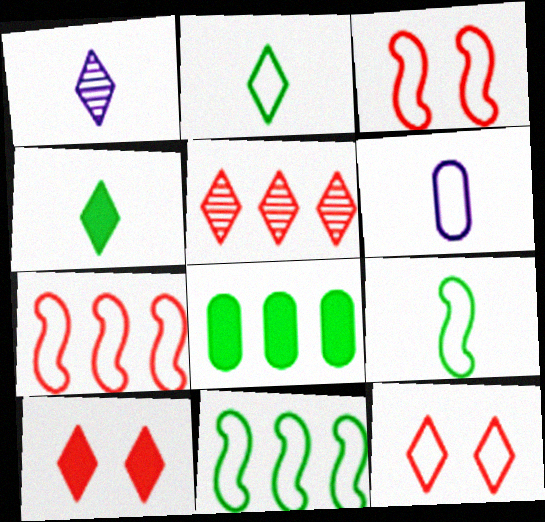[[1, 3, 8], 
[6, 11, 12]]